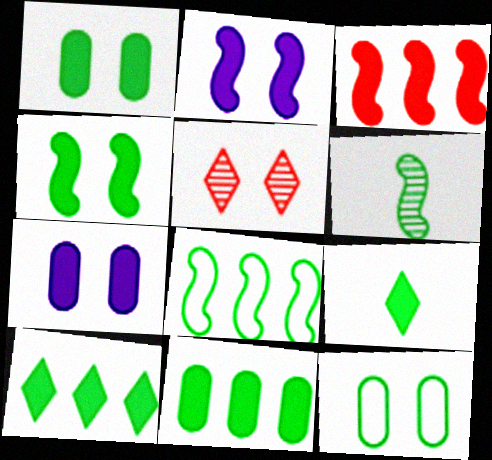[[2, 5, 12], 
[3, 7, 9], 
[4, 6, 8], 
[4, 9, 11], 
[6, 10, 12]]